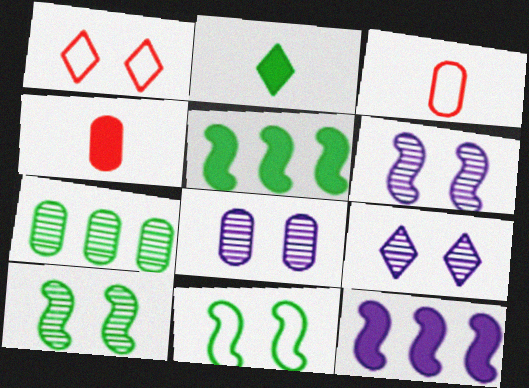[[2, 7, 11], 
[3, 5, 9], 
[6, 8, 9]]